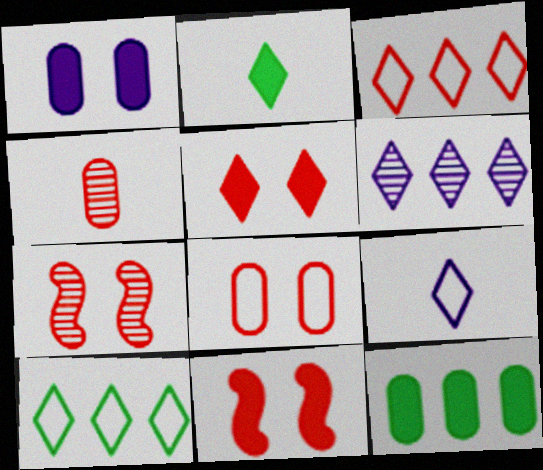[[3, 4, 11], 
[5, 7, 8], 
[7, 9, 12]]